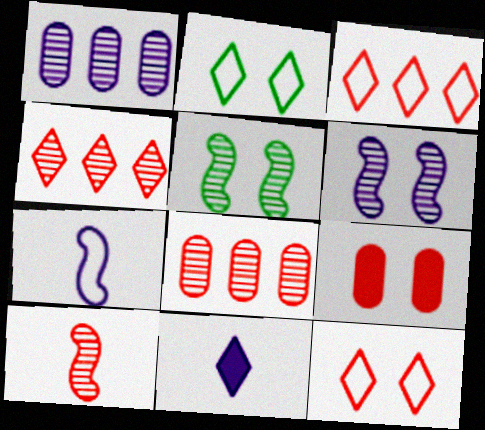[[2, 4, 11], 
[2, 6, 9], 
[3, 9, 10]]